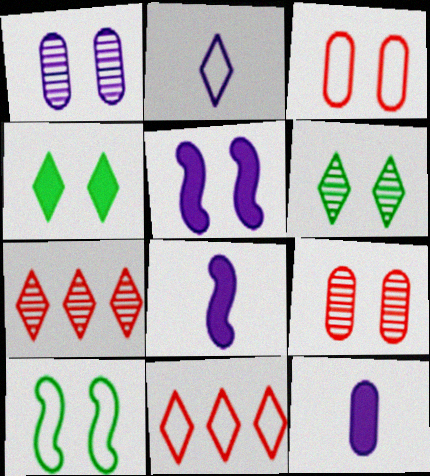[[2, 4, 7], 
[3, 5, 6], 
[7, 10, 12]]